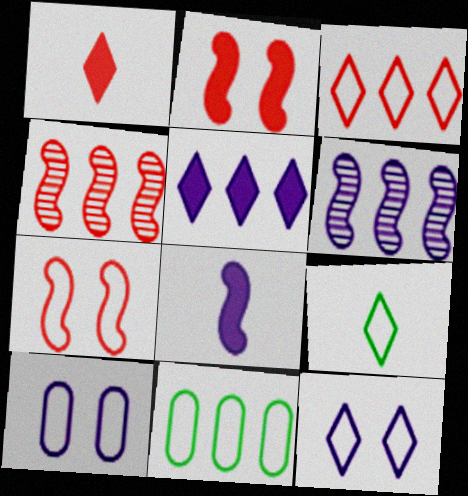[[3, 9, 12], 
[4, 5, 11]]